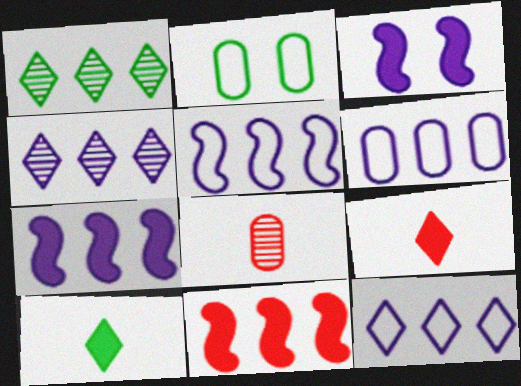[[1, 6, 11], 
[4, 6, 7], 
[5, 6, 12]]